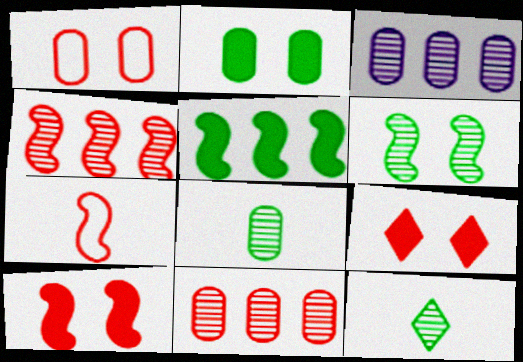[[4, 7, 10], 
[7, 9, 11]]